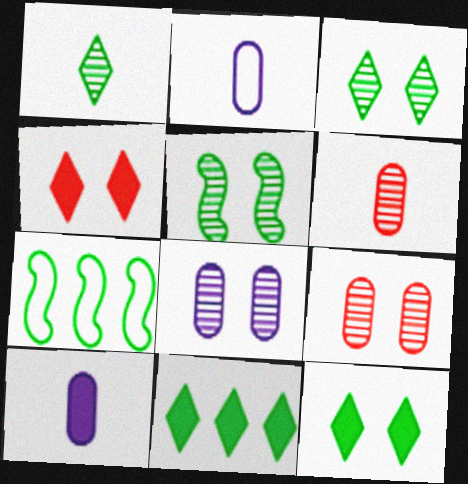[]